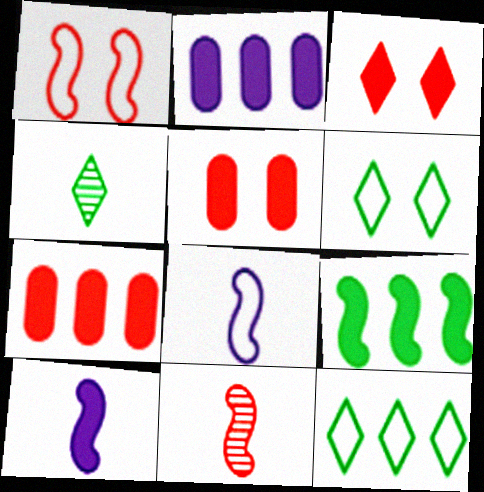[[1, 2, 4], 
[2, 6, 11]]